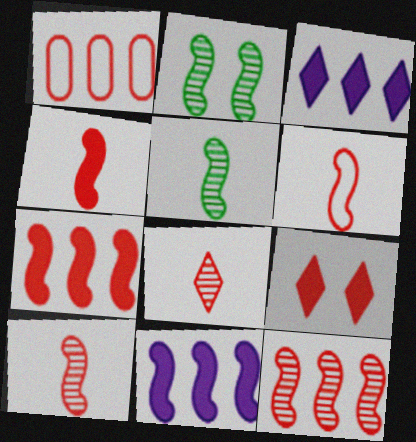[[1, 9, 10], 
[2, 6, 11], 
[4, 6, 10]]